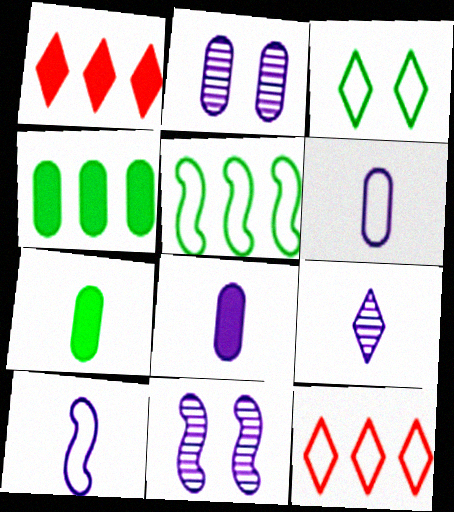[[1, 3, 9], 
[7, 11, 12], 
[8, 9, 10]]